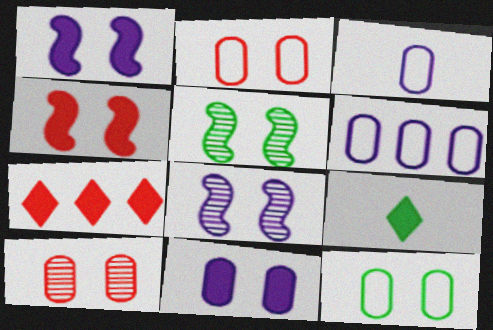[[3, 5, 7], 
[10, 11, 12]]